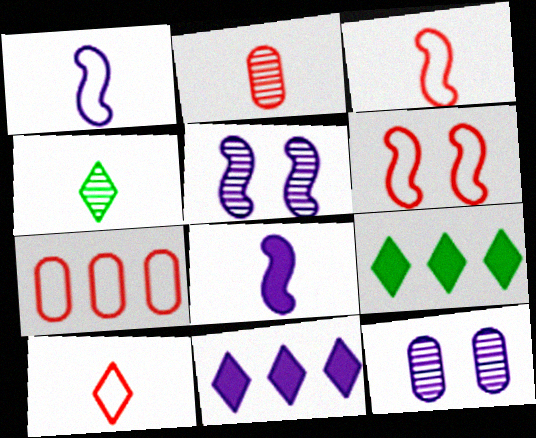[[1, 11, 12], 
[3, 9, 12], 
[6, 7, 10]]